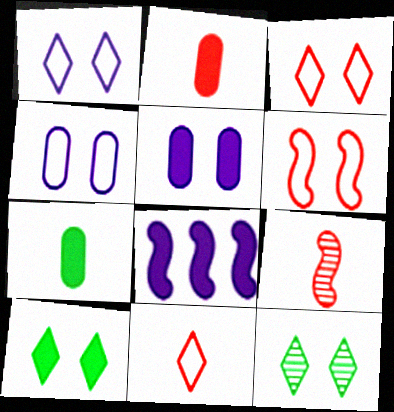[[2, 8, 10], 
[2, 9, 11], 
[5, 6, 12]]